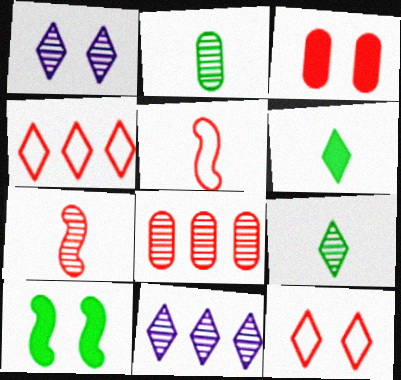[[1, 4, 6], 
[3, 4, 7], 
[6, 11, 12]]